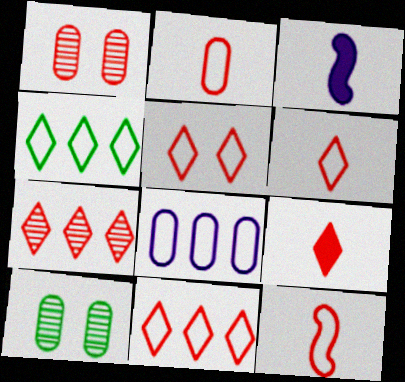[[1, 3, 4], 
[2, 6, 12], 
[3, 10, 11], 
[5, 6, 11], 
[5, 7, 9]]